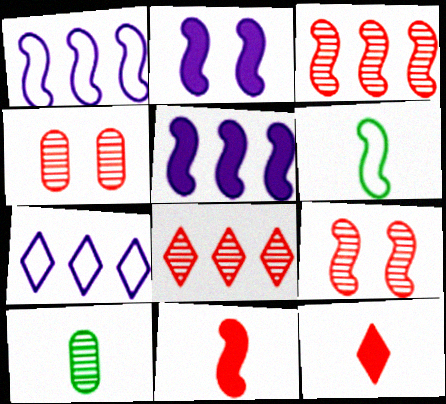[[2, 3, 6], 
[5, 6, 9]]